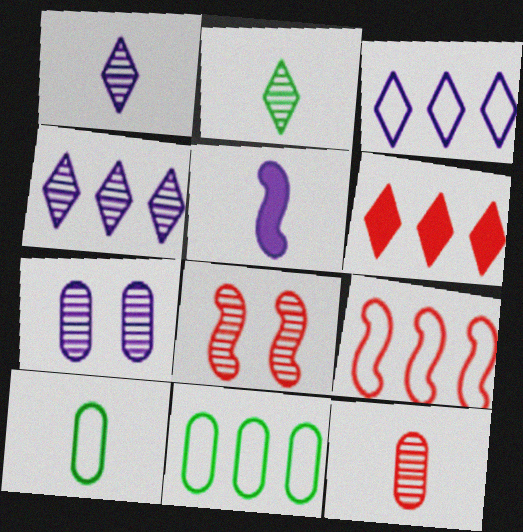[[3, 5, 7], 
[3, 9, 11]]